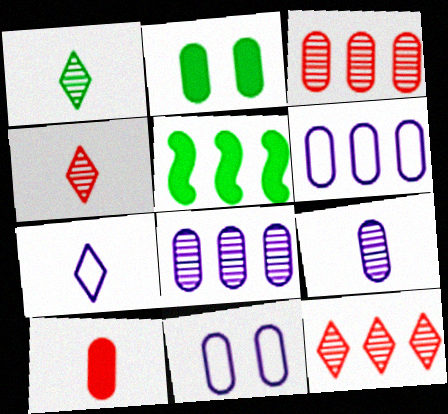[[4, 5, 11], 
[5, 6, 12]]